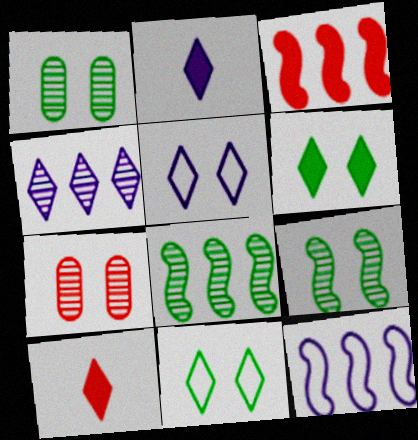[[1, 10, 12], 
[2, 4, 5], 
[3, 8, 12], 
[4, 10, 11]]